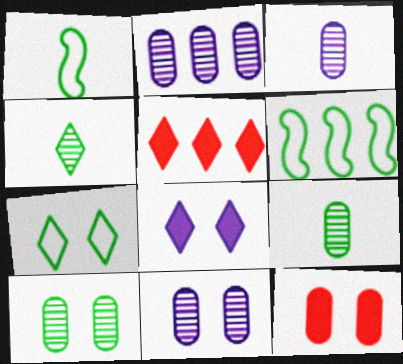[[1, 5, 11], 
[2, 3, 11], 
[2, 5, 6]]